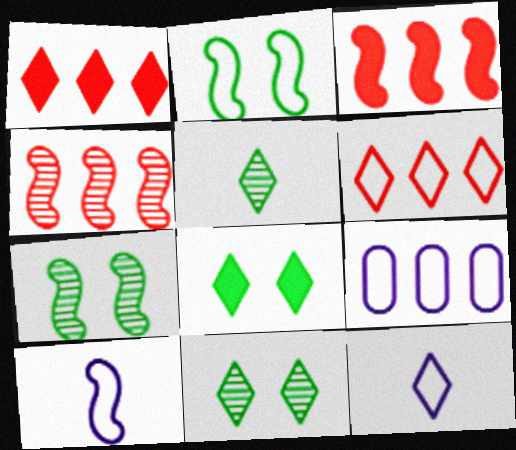[[1, 11, 12], 
[3, 7, 10]]